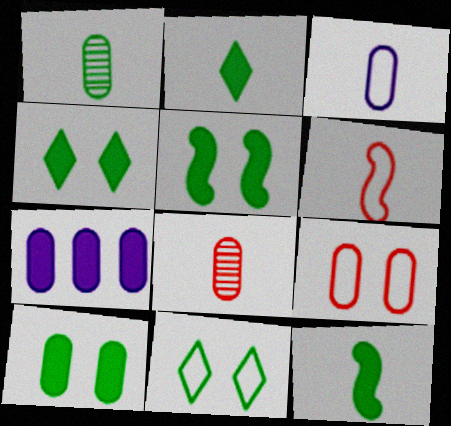[[1, 7, 9], 
[4, 5, 10]]